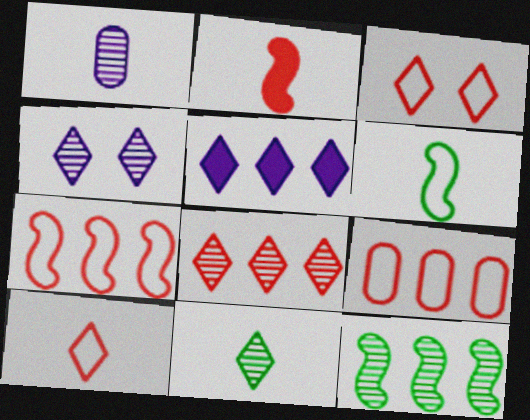[[3, 5, 11], 
[4, 8, 11], 
[5, 9, 12]]